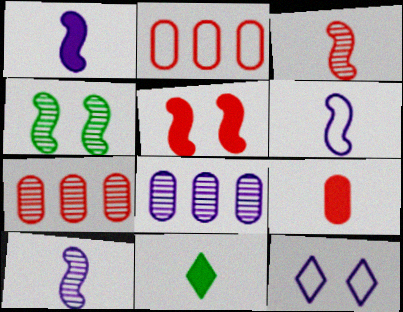[[1, 6, 10], 
[1, 8, 12], 
[1, 9, 11]]